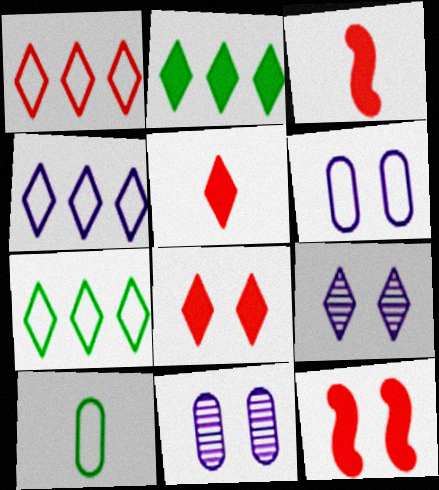[[1, 4, 7], 
[3, 7, 11], 
[5, 7, 9]]